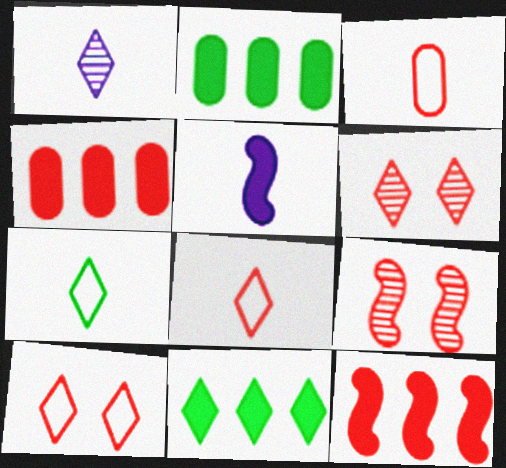[[1, 10, 11], 
[3, 6, 12], 
[4, 8, 9]]